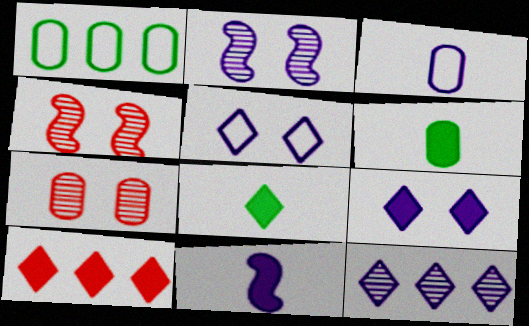[[8, 9, 10]]